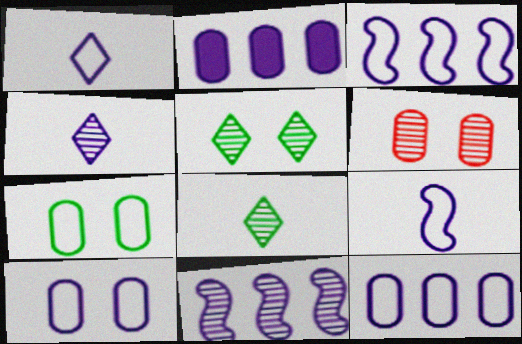[[1, 3, 10], 
[6, 8, 11]]